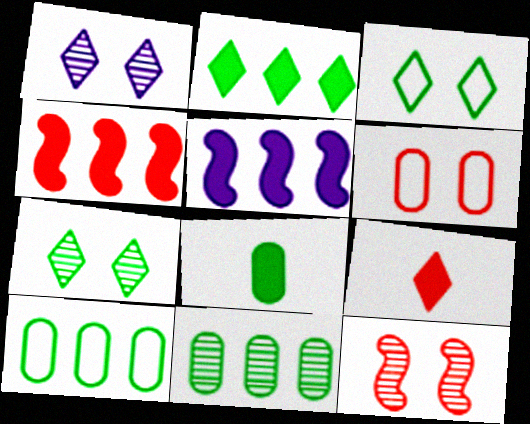[]